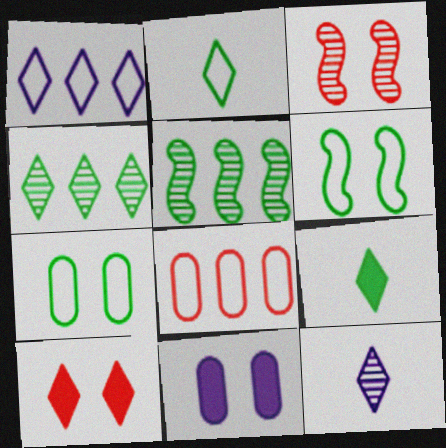[[5, 7, 9]]